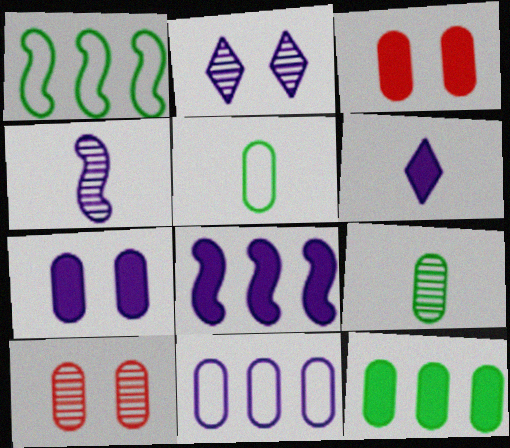[[1, 6, 10], 
[3, 9, 11], 
[6, 7, 8]]